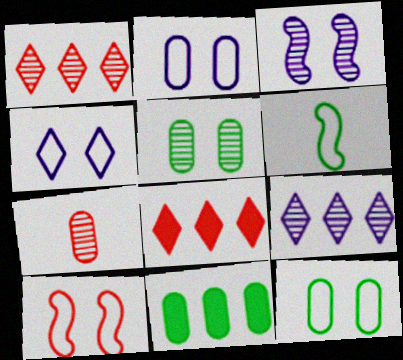[[2, 7, 11], 
[4, 10, 12], 
[7, 8, 10]]